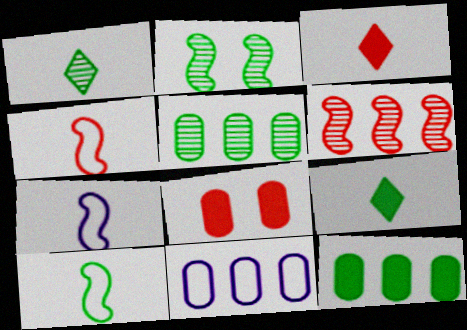[[1, 2, 5], 
[2, 3, 11], 
[4, 7, 10]]